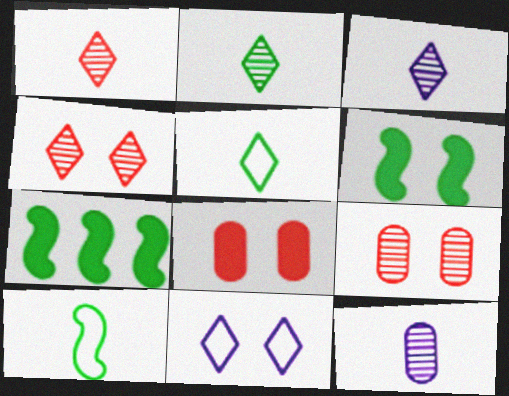[[1, 2, 3], 
[6, 9, 11]]